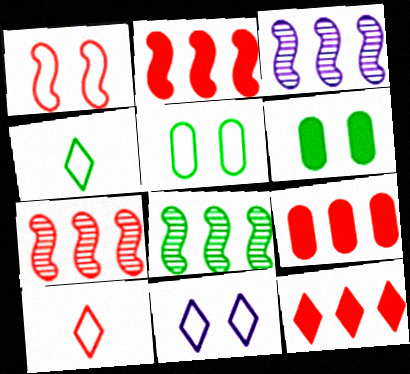[[1, 5, 11], 
[2, 9, 12], 
[3, 6, 10], 
[3, 7, 8], 
[4, 6, 8]]